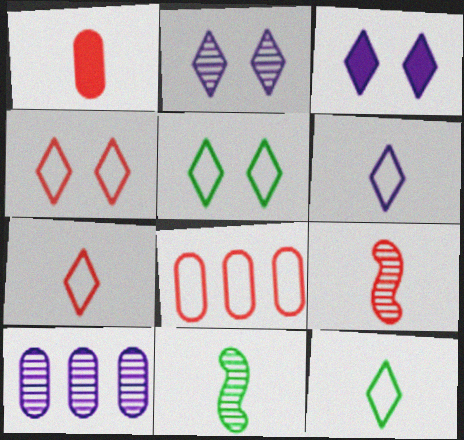[[1, 6, 11], 
[1, 7, 9], 
[3, 8, 11], 
[6, 7, 12]]